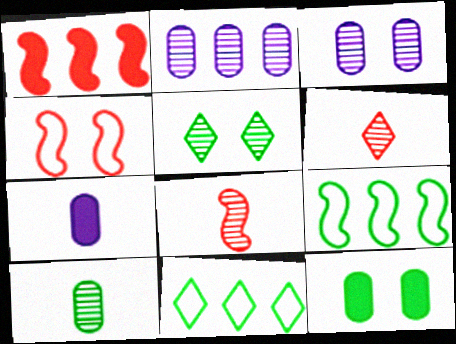[[1, 2, 11], 
[1, 4, 8], 
[2, 5, 8]]